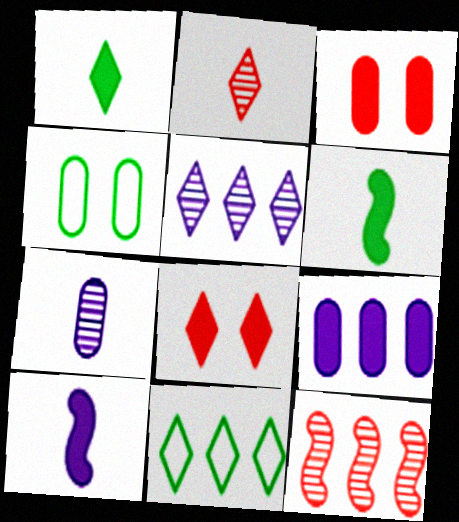[[6, 8, 9], 
[9, 11, 12]]